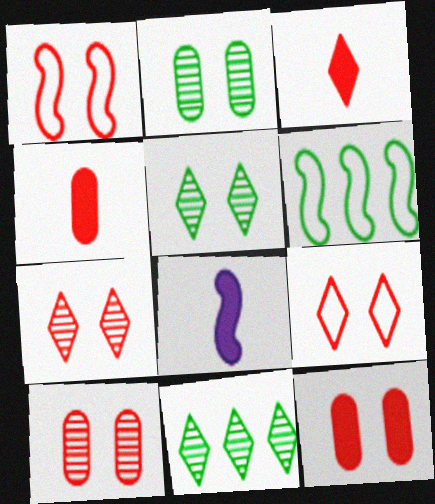[[1, 7, 12]]